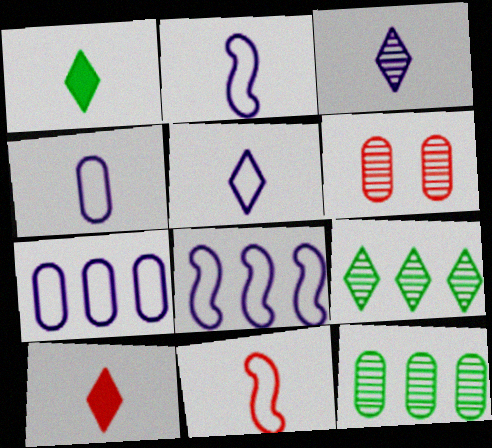[[1, 6, 8], 
[2, 4, 5]]